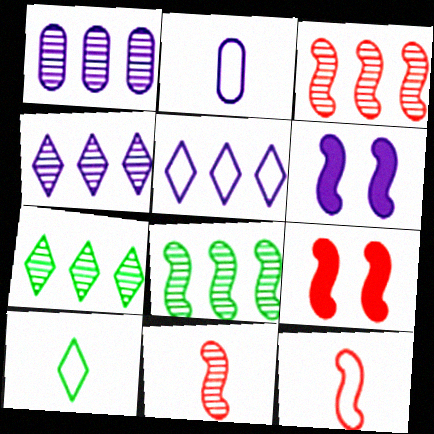[[1, 3, 7], 
[1, 9, 10], 
[2, 4, 6], 
[2, 7, 9], 
[2, 10, 12], 
[3, 9, 12], 
[6, 8, 12]]